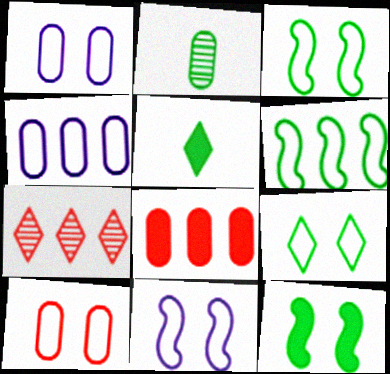[[1, 2, 8], 
[9, 10, 11]]